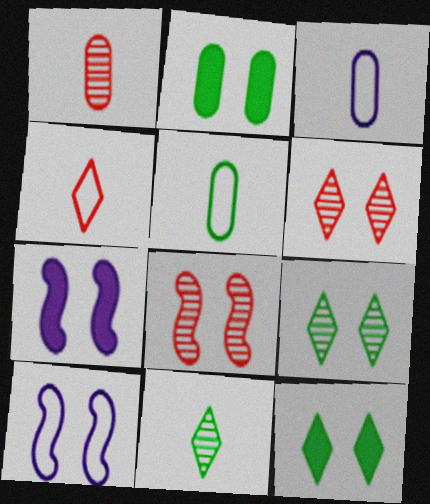[[2, 6, 10]]